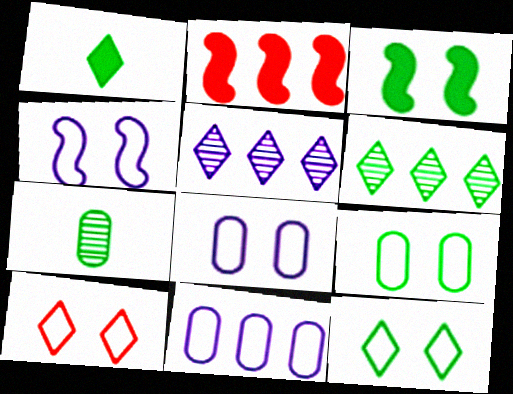[[1, 5, 10], 
[1, 6, 12], 
[2, 6, 11], 
[4, 9, 10]]